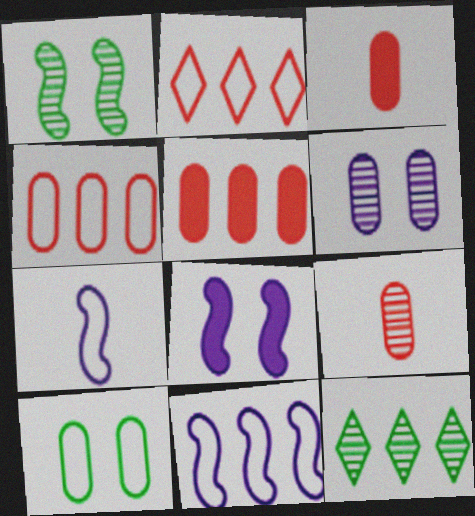[[2, 7, 10], 
[5, 11, 12]]